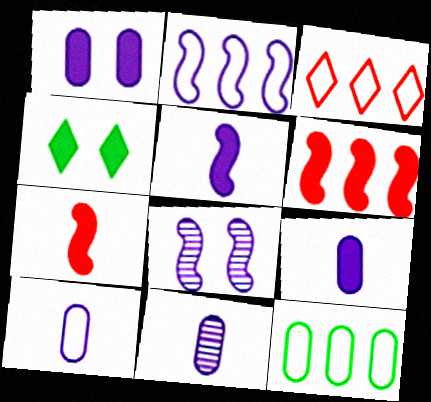[[2, 3, 12], 
[2, 5, 8], 
[4, 6, 9], 
[9, 10, 11]]